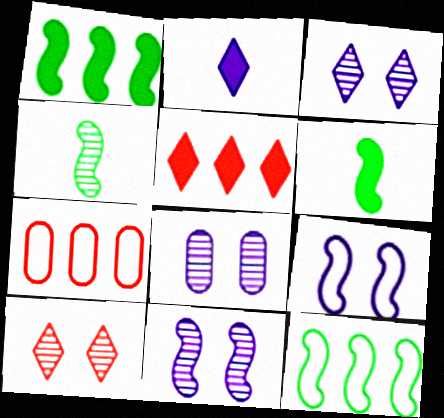[[3, 6, 7], 
[3, 8, 11]]